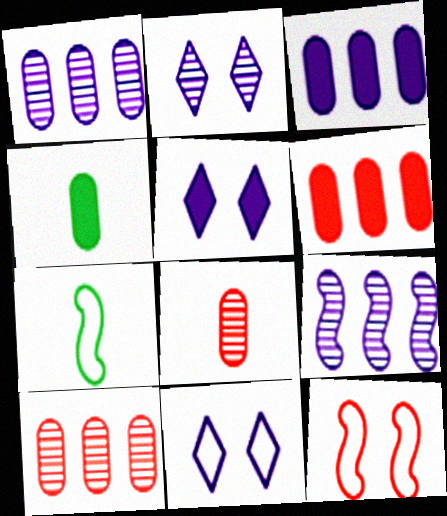[[2, 5, 11], 
[2, 6, 7], 
[5, 7, 10]]